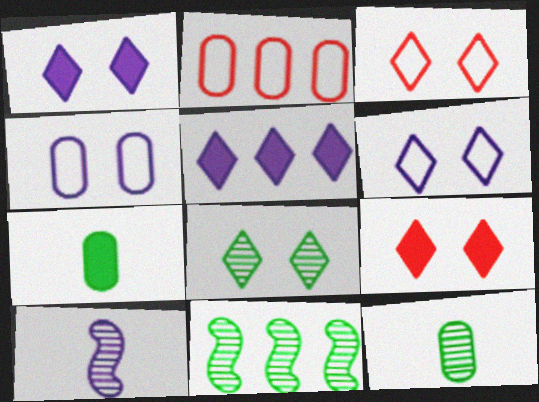[[1, 3, 8], 
[2, 5, 11], 
[4, 5, 10], 
[6, 8, 9], 
[8, 11, 12]]